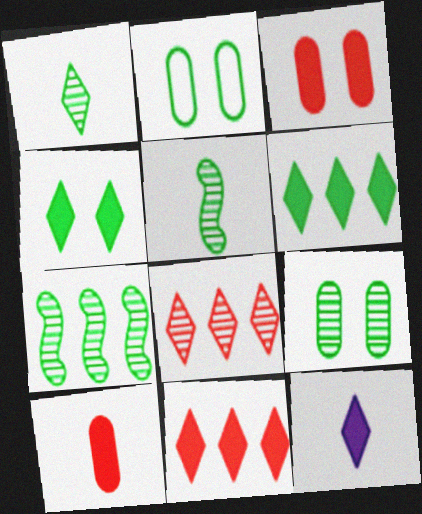[[1, 7, 9], 
[2, 5, 6], 
[4, 11, 12]]